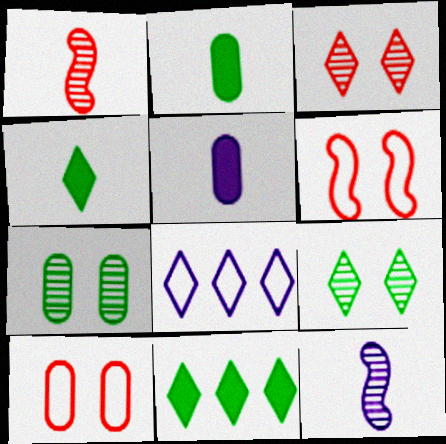[[3, 4, 8], 
[10, 11, 12]]